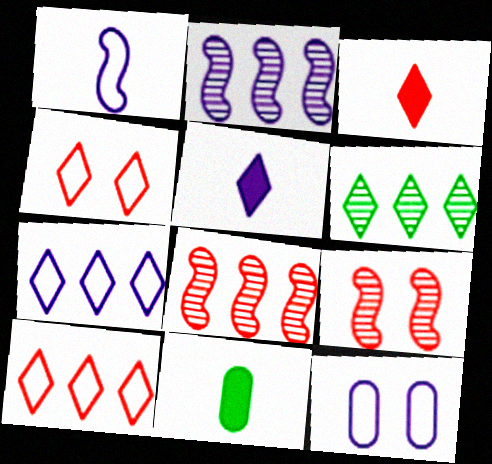[[1, 7, 12], 
[2, 4, 11], 
[2, 5, 12], 
[4, 5, 6], 
[7, 9, 11]]